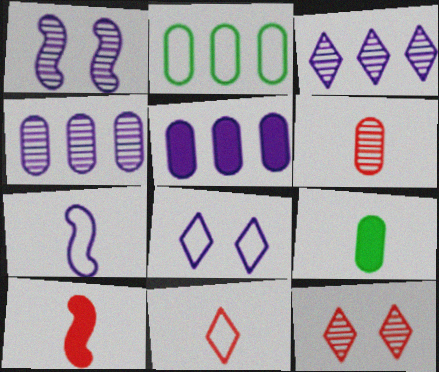[[6, 10, 11]]